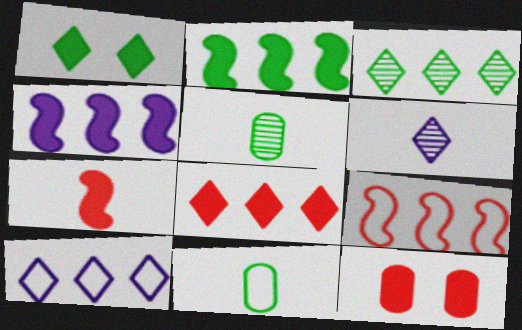[[3, 8, 10], 
[6, 7, 11], 
[7, 8, 12]]